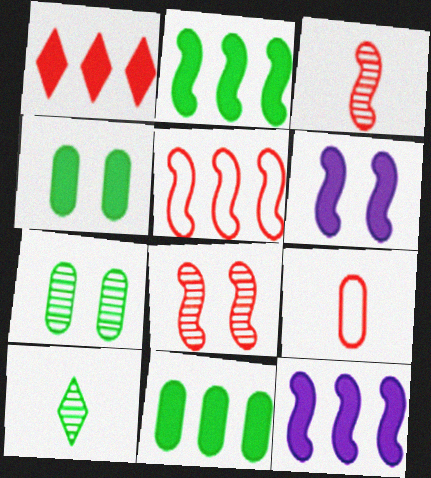[[1, 8, 9], 
[1, 11, 12]]